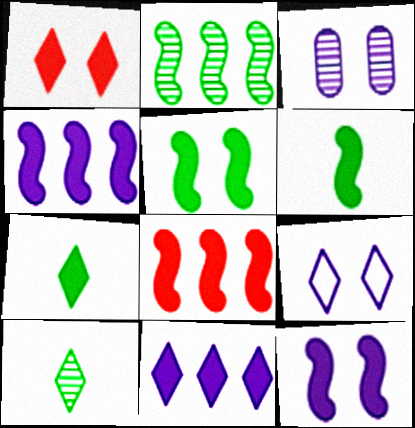[[1, 7, 11], 
[3, 9, 12], 
[6, 8, 12]]